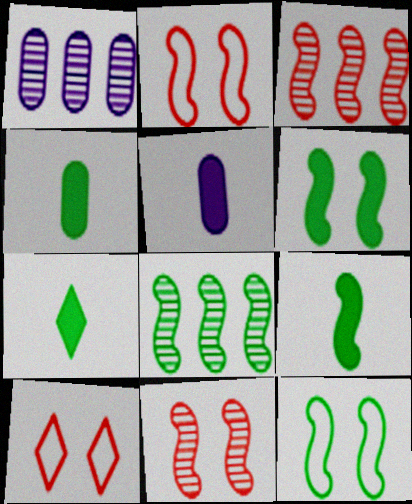[[1, 2, 7], 
[1, 9, 10], 
[4, 7, 9], 
[5, 8, 10], 
[8, 9, 12]]